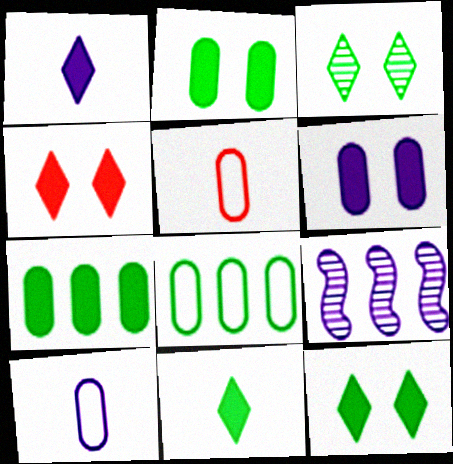[[5, 9, 12]]